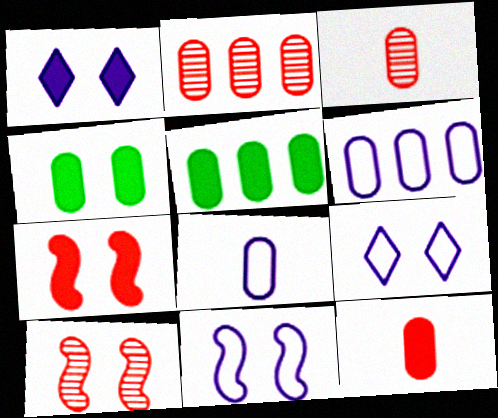[[1, 4, 7], 
[2, 4, 8], 
[2, 5, 6], 
[3, 4, 6], 
[4, 9, 10]]